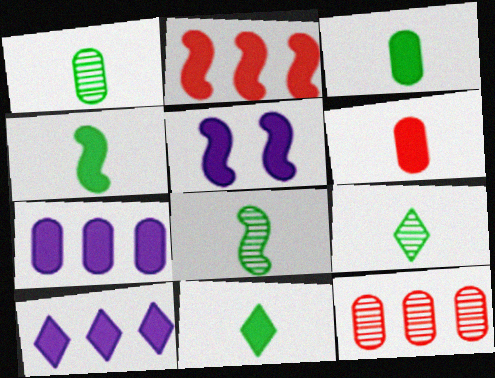[[1, 8, 9], 
[2, 4, 5], 
[3, 4, 11]]